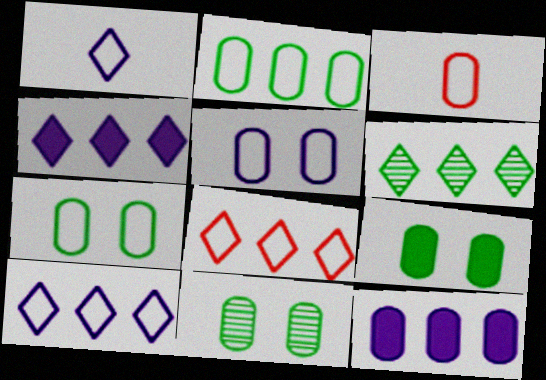[[2, 3, 5], 
[3, 11, 12], 
[4, 6, 8], 
[7, 9, 11]]